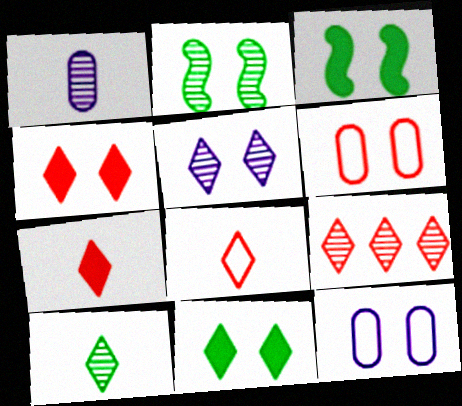[[1, 2, 9], 
[2, 4, 12], 
[3, 5, 6], 
[4, 8, 9], 
[5, 9, 10]]